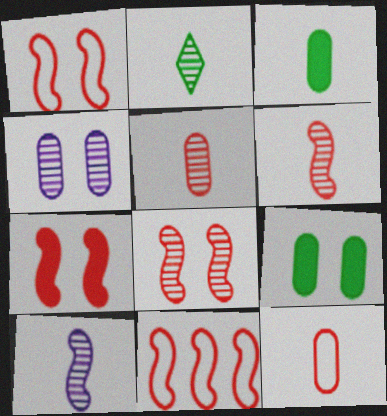[[1, 7, 8], 
[2, 5, 10], 
[6, 7, 11]]